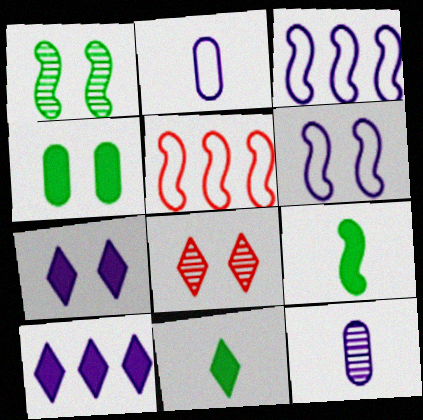[[3, 7, 12], 
[4, 6, 8], 
[6, 10, 12]]